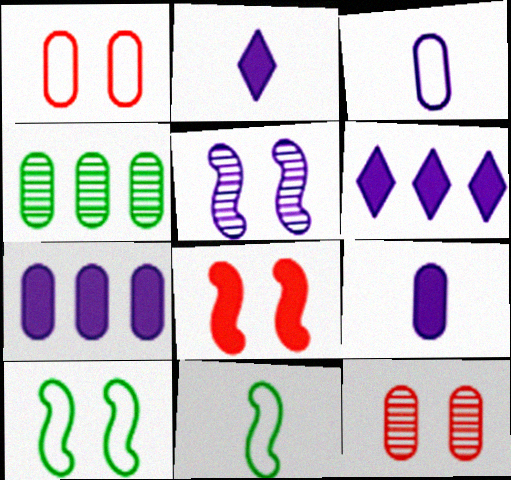[[1, 4, 9], 
[3, 5, 6], 
[5, 8, 10], 
[6, 11, 12]]